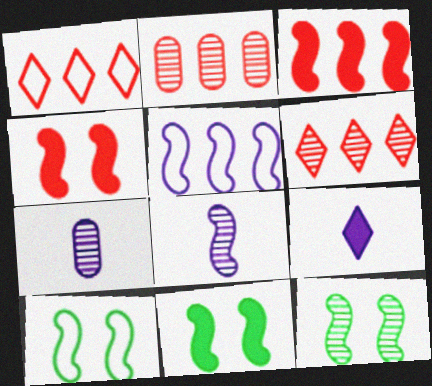[[1, 2, 3], 
[1, 7, 11], 
[2, 9, 10], 
[3, 8, 10], 
[6, 7, 12], 
[10, 11, 12]]